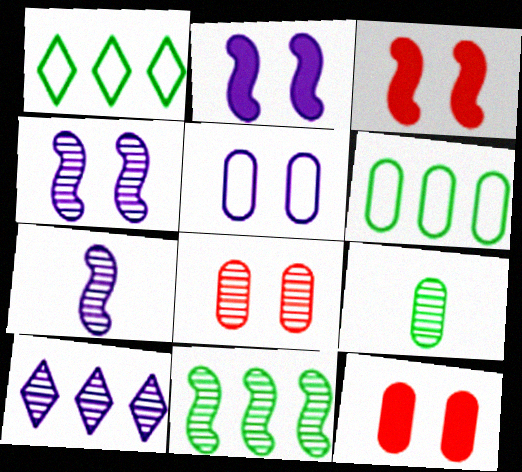[[1, 7, 12]]